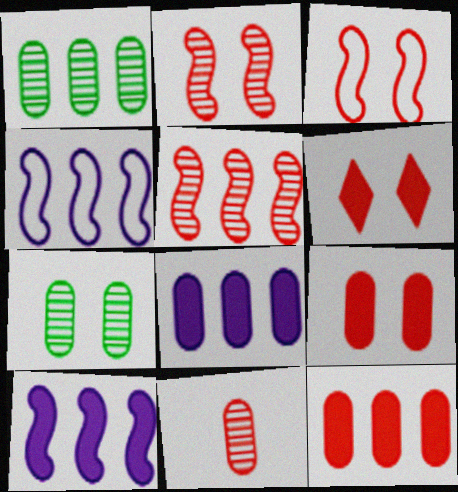[]